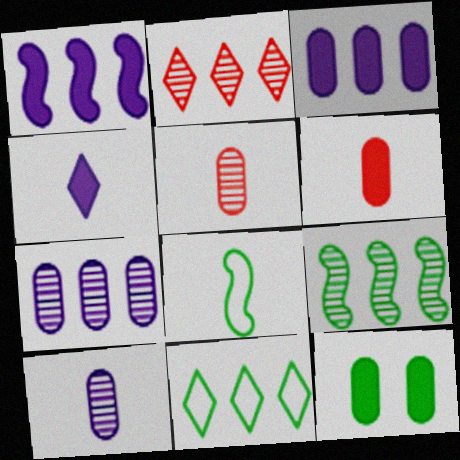[[2, 7, 9], 
[3, 6, 12], 
[4, 5, 8]]